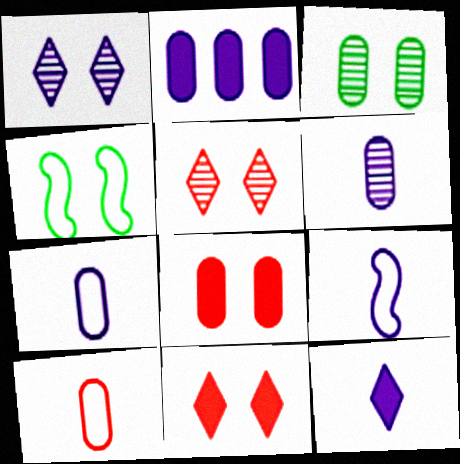[[1, 2, 9], 
[1, 4, 8], 
[2, 3, 10], 
[6, 9, 12]]